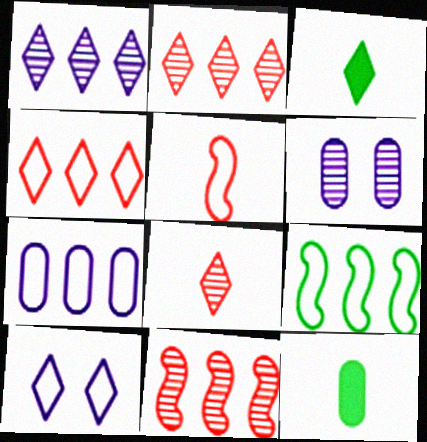[[2, 3, 10], 
[4, 7, 9], 
[10, 11, 12]]